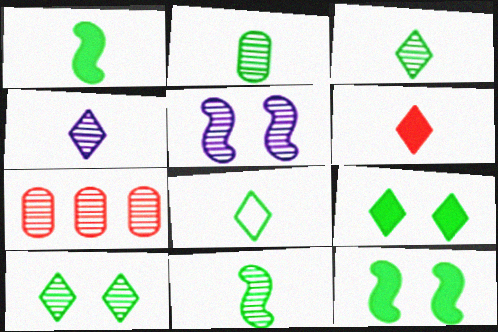[[1, 2, 8], 
[2, 3, 11], 
[3, 5, 7], 
[4, 6, 8]]